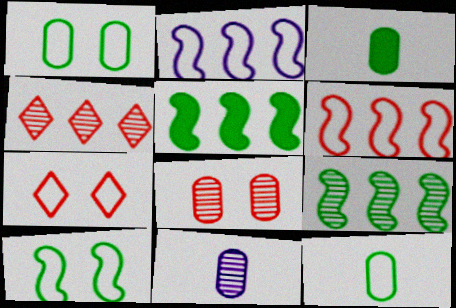[[2, 7, 12], 
[5, 7, 11]]